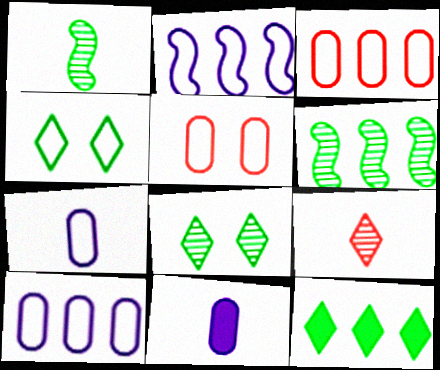[]